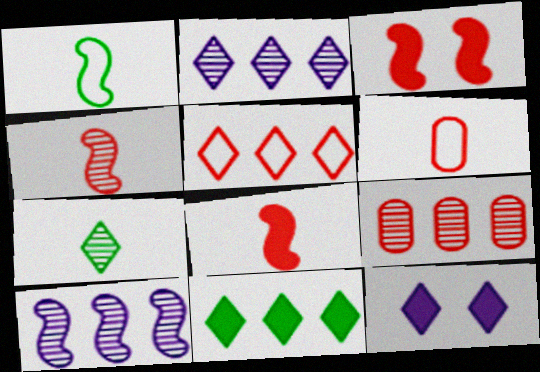[[1, 3, 10], 
[1, 9, 12], 
[2, 5, 11], 
[5, 7, 12]]